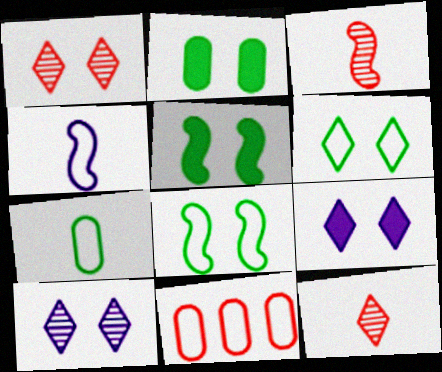[[1, 6, 9], 
[4, 6, 11]]